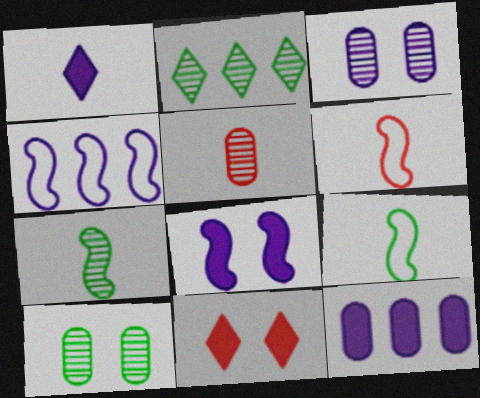[[1, 3, 4], 
[1, 5, 9], 
[1, 8, 12], 
[2, 7, 10]]